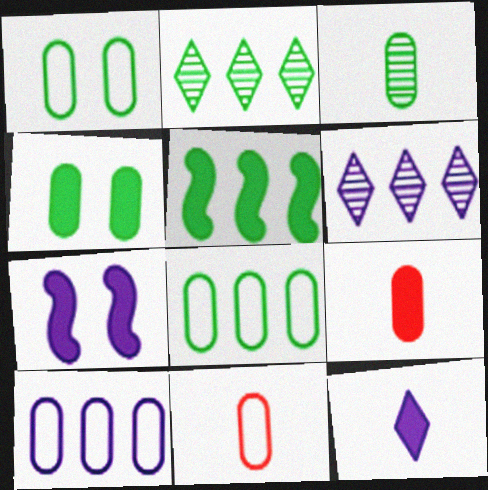[[1, 10, 11], 
[2, 5, 8], 
[2, 7, 11], 
[3, 4, 8]]